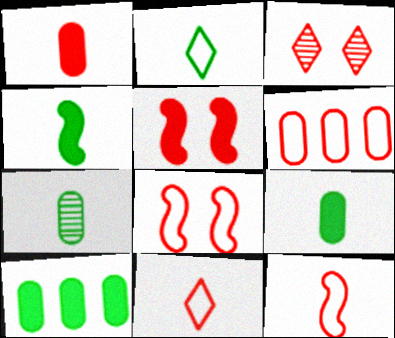[[2, 4, 7], 
[6, 8, 11]]